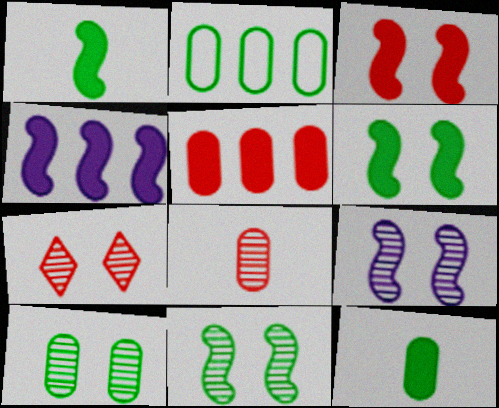[[1, 3, 4], 
[2, 10, 12], 
[7, 9, 10]]